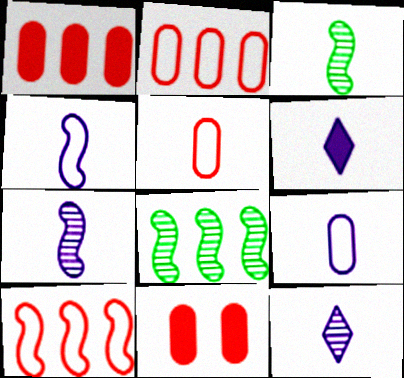[[3, 5, 6], 
[6, 7, 9]]